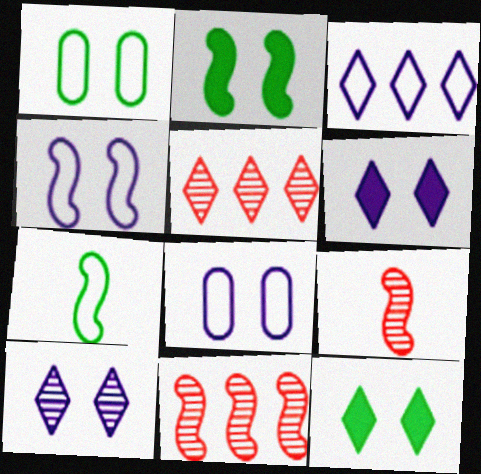[]